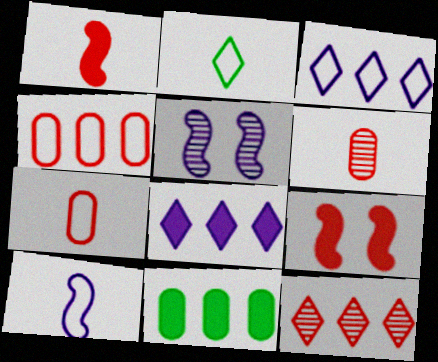[[2, 7, 10], 
[7, 9, 12]]